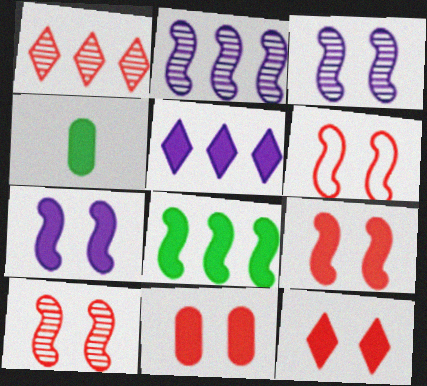[[4, 5, 9], 
[6, 9, 10], 
[9, 11, 12]]